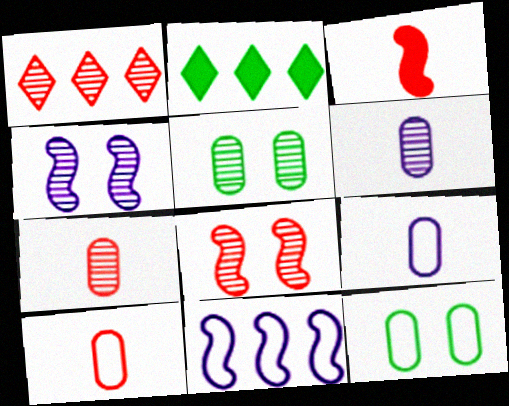[[1, 7, 8], 
[2, 4, 10], 
[2, 8, 9]]